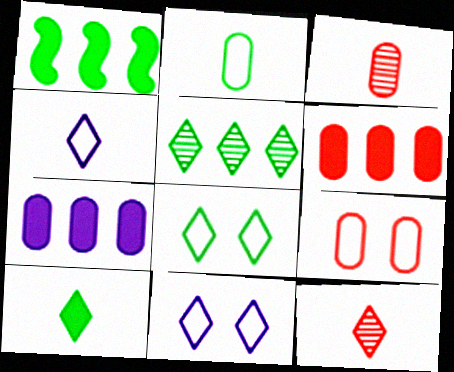[[1, 3, 11], 
[3, 6, 9], 
[4, 10, 12], 
[5, 8, 10]]